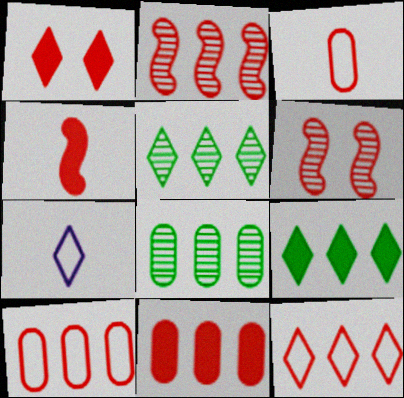[[1, 2, 3], 
[1, 4, 11], 
[1, 5, 7], 
[2, 11, 12]]